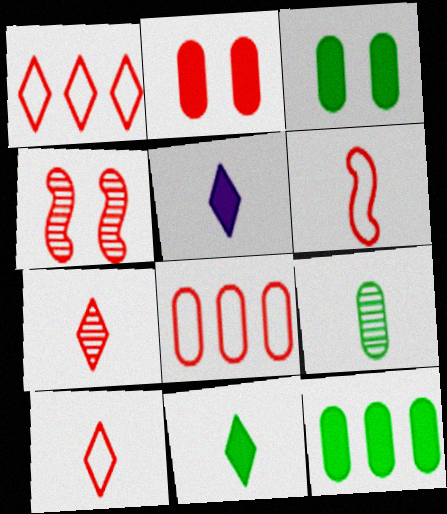[[5, 6, 9]]